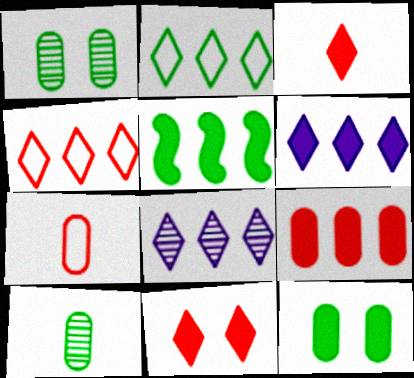[[5, 6, 9]]